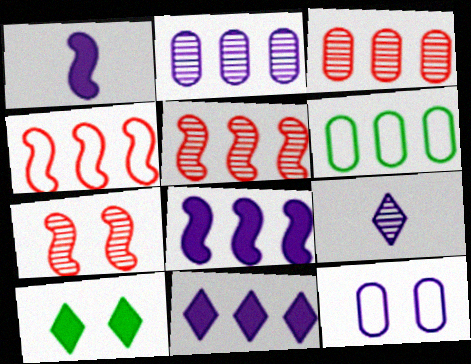[[5, 6, 11], 
[7, 10, 12], 
[8, 9, 12]]